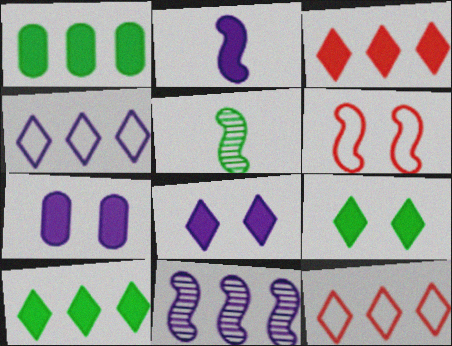[[1, 11, 12], 
[5, 7, 12]]